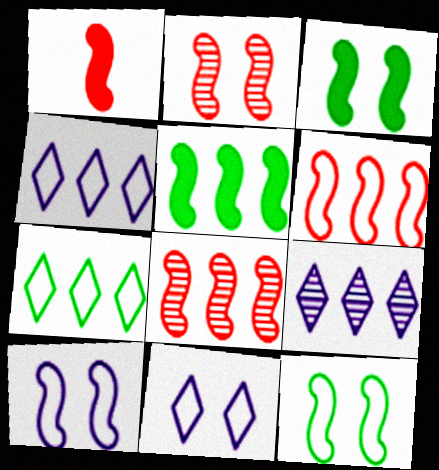[[1, 2, 6], 
[2, 3, 10]]